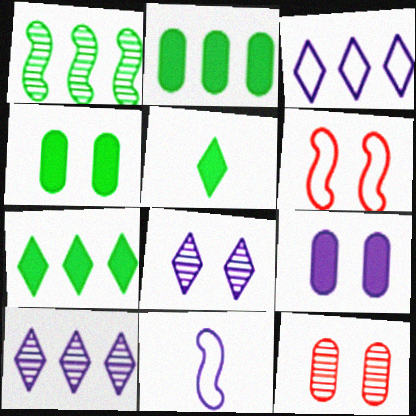[[4, 6, 8], 
[7, 11, 12], 
[9, 10, 11]]